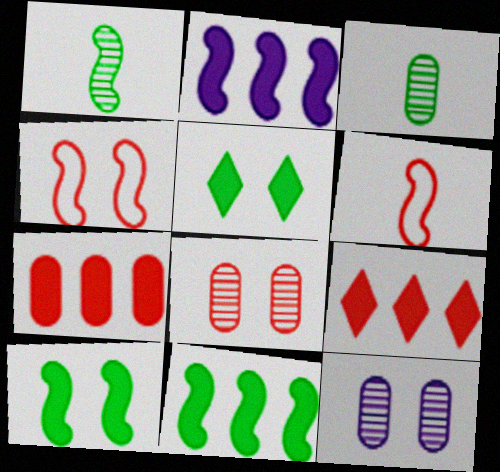[[1, 2, 4], 
[4, 5, 12], 
[6, 8, 9]]